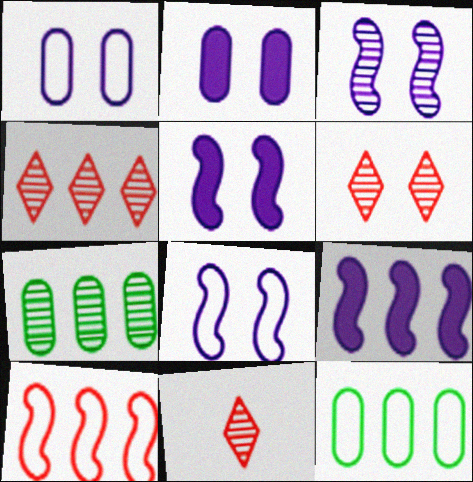[[3, 5, 8], 
[3, 7, 11], 
[4, 6, 11], 
[4, 9, 12], 
[5, 11, 12]]